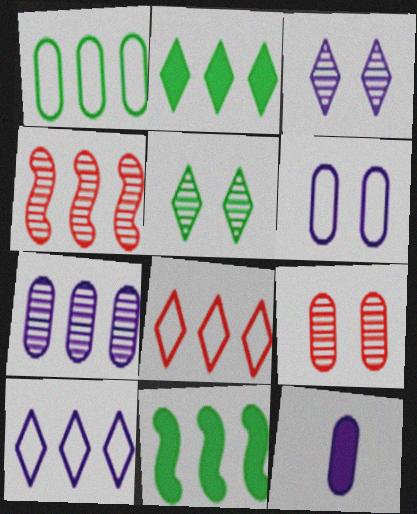[[1, 9, 12], 
[6, 7, 12], 
[7, 8, 11]]